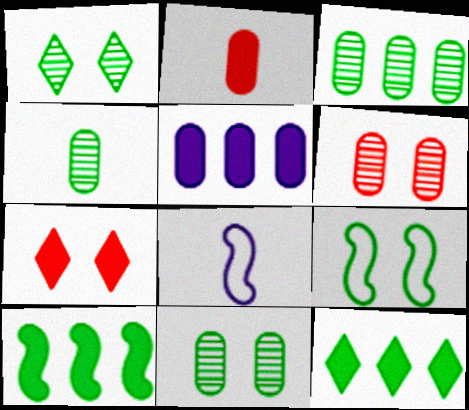[[3, 4, 11], 
[3, 7, 8], 
[4, 9, 12], 
[6, 8, 12]]